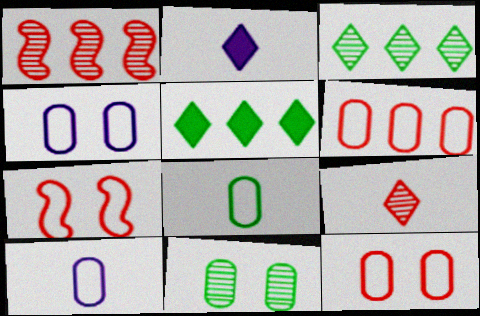[[4, 6, 8]]